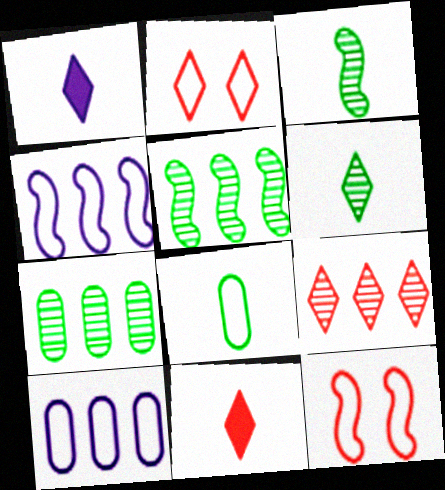[[1, 7, 12], 
[2, 4, 8], 
[2, 9, 11]]